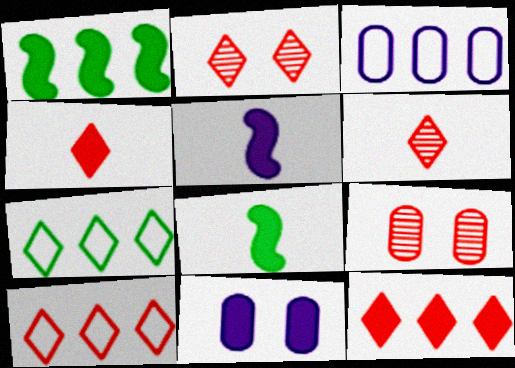[[1, 4, 11], 
[2, 3, 8], 
[2, 4, 10], 
[5, 7, 9], 
[8, 11, 12]]